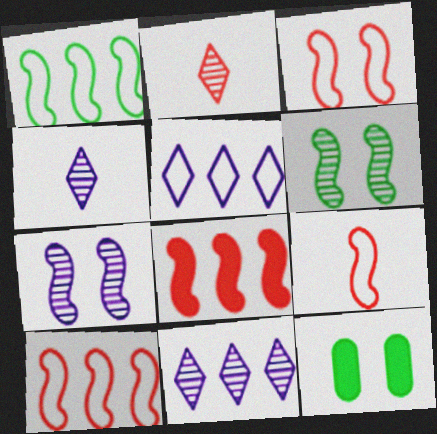[[3, 9, 10], 
[4, 10, 12], 
[9, 11, 12]]